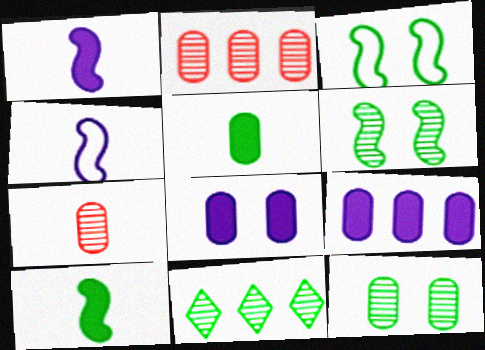[[3, 5, 11]]